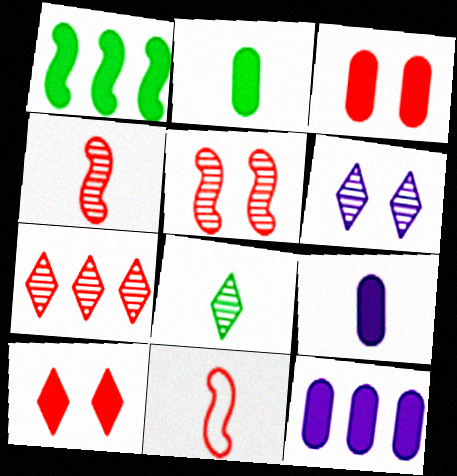[[1, 9, 10], 
[2, 3, 12], 
[3, 7, 11], 
[6, 7, 8], 
[8, 9, 11]]